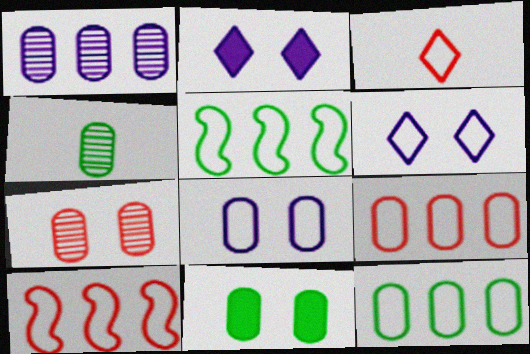[[1, 4, 7], 
[2, 4, 10], 
[3, 5, 8], 
[4, 11, 12], 
[7, 8, 11]]